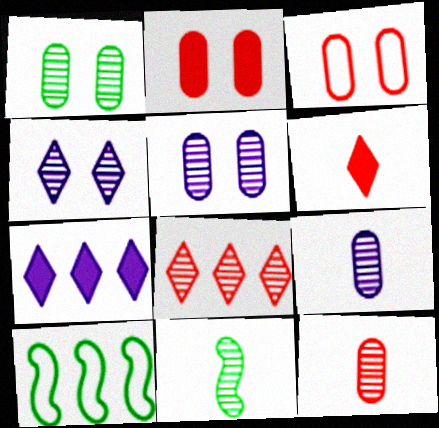[[3, 7, 11], 
[5, 6, 10], 
[5, 8, 11]]